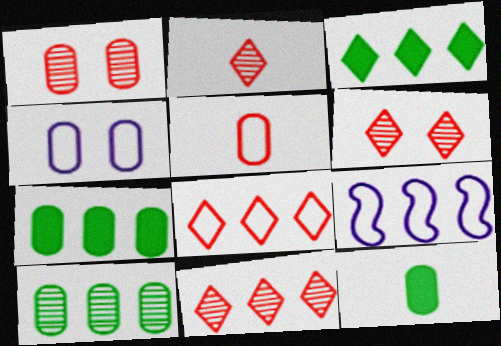[[2, 6, 11], 
[6, 9, 12], 
[7, 9, 11]]